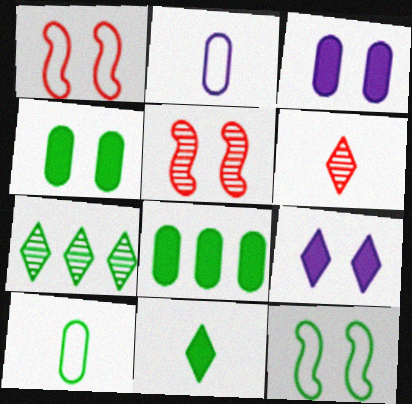[]